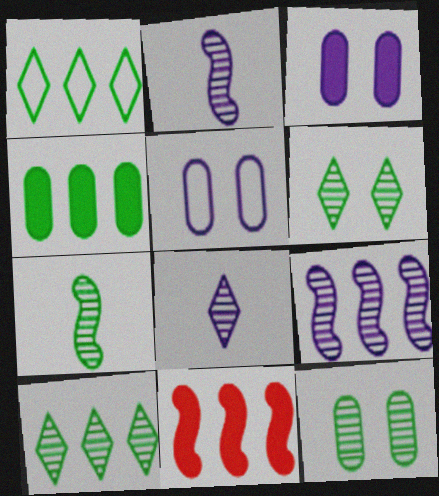[[7, 10, 12]]